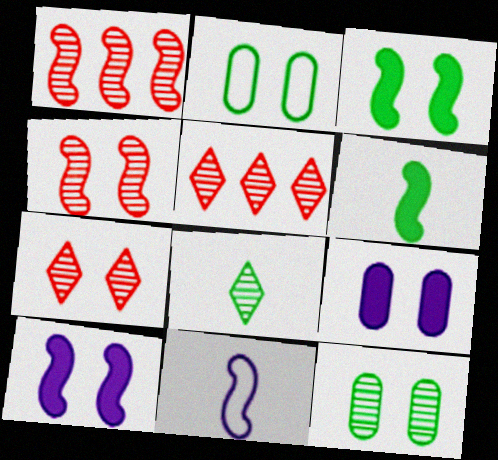[[1, 3, 11], 
[2, 7, 10]]